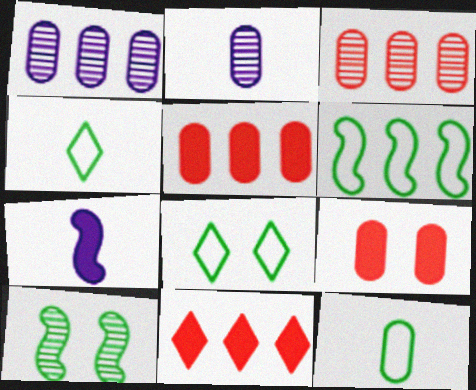[[1, 6, 11], 
[1, 9, 12], 
[3, 7, 8], 
[6, 8, 12]]